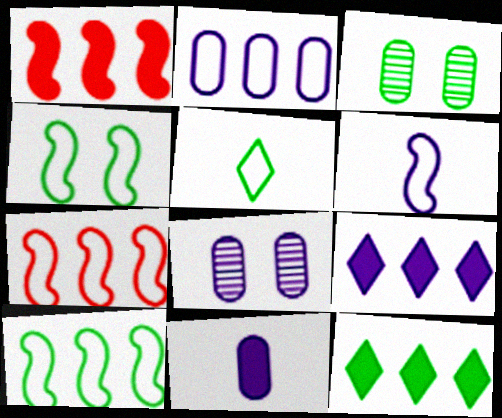[[1, 5, 8], 
[2, 8, 11], 
[4, 6, 7], 
[6, 8, 9]]